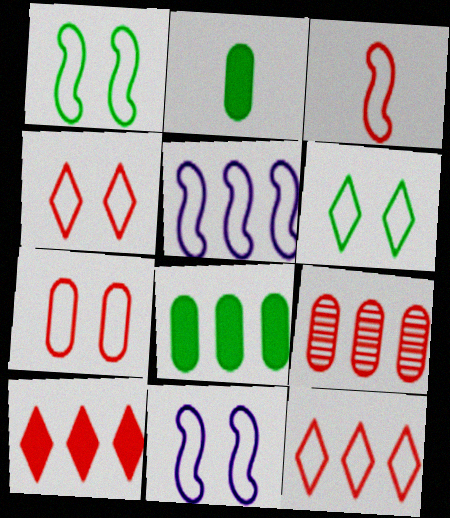[[1, 3, 5], 
[3, 7, 12], 
[6, 7, 11]]